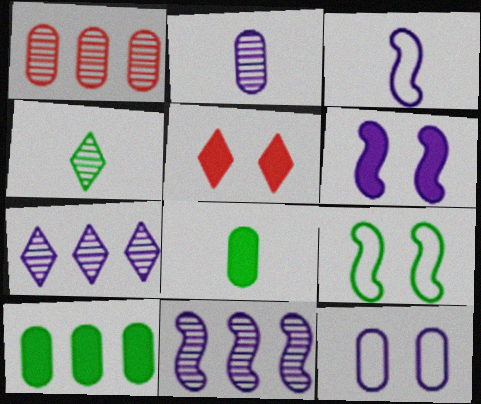[[1, 8, 12], 
[3, 6, 11], 
[4, 9, 10]]